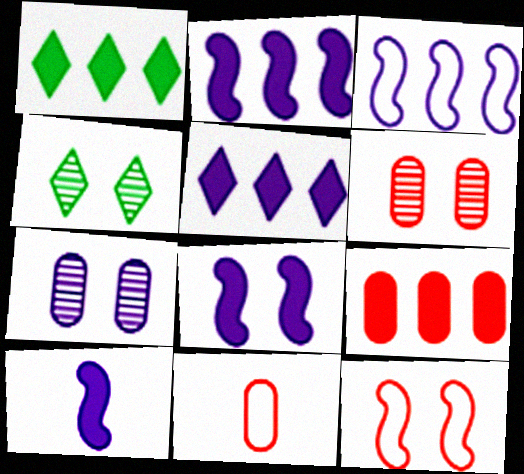[[1, 2, 9], 
[2, 4, 11], 
[2, 8, 10], 
[6, 9, 11]]